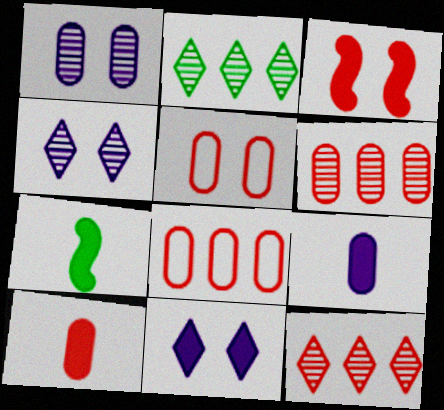[[4, 7, 8], 
[5, 6, 10]]